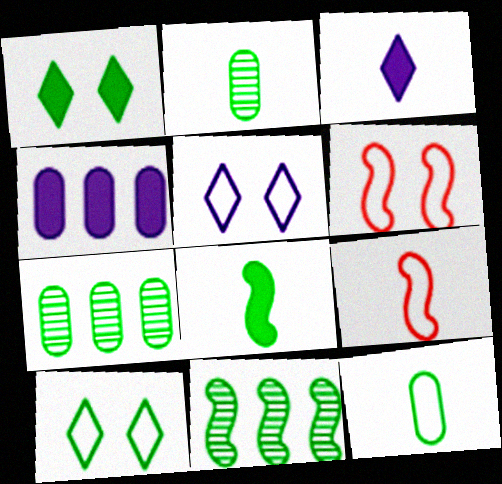[[1, 11, 12], 
[2, 3, 9], 
[3, 6, 7], 
[7, 8, 10]]